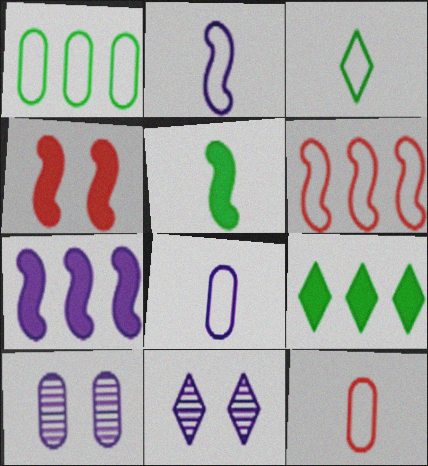[[2, 3, 12], 
[4, 5, 7], 
[7, 8, 11]]